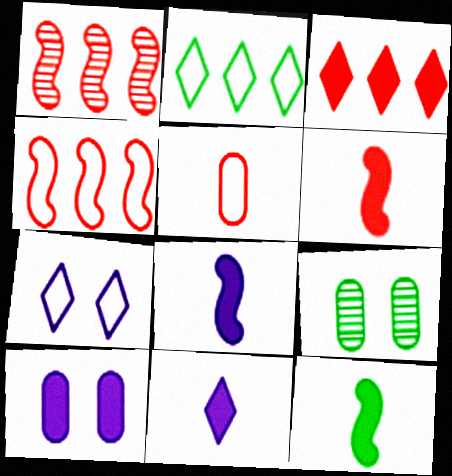[[2, 9, 12], 
[3, 10, 12], 
[4, 9, 11], 
[6, 8, 12]]